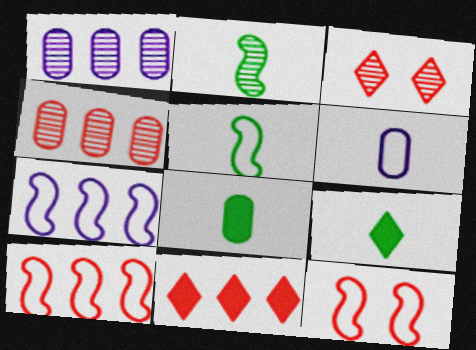[[1, 2, 3], 
[1, 9, 12], 
[3, 7, 8], 
[4, 10, 11], 
[5, 7, 12]]